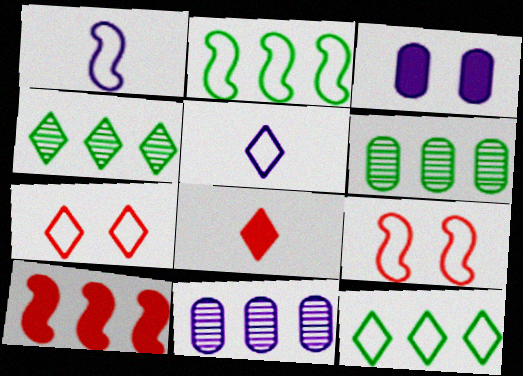[[1, 2, 9], 
[5, 7, 12], 
[10, 11, 12]]